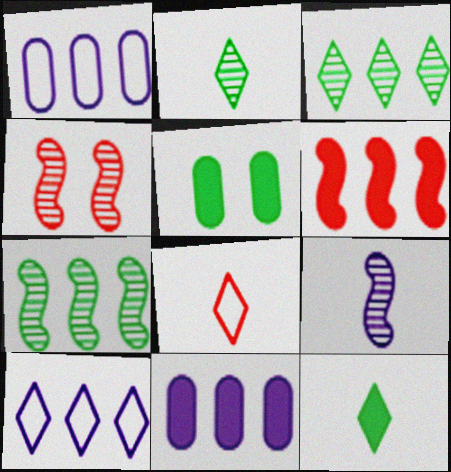[[1, 3, 6], 
[1, 4, 12], 
[4, 7, 9]]